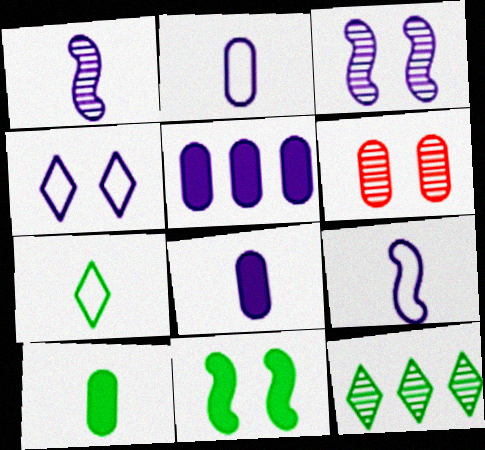[[1, 4, 5], 
[1, 6, 12], 
[4, 6, 11]]